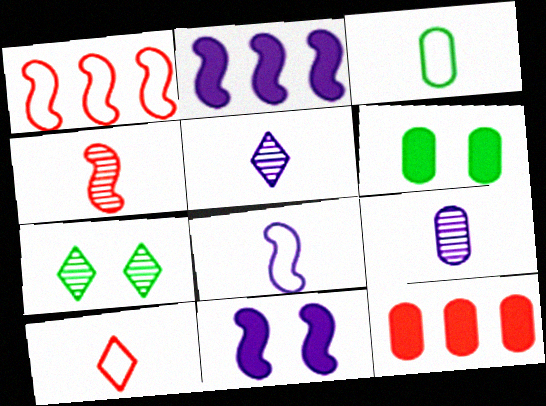[[1, 5, 6], 
[3, 8, 10], 
[7, 8, 12]]